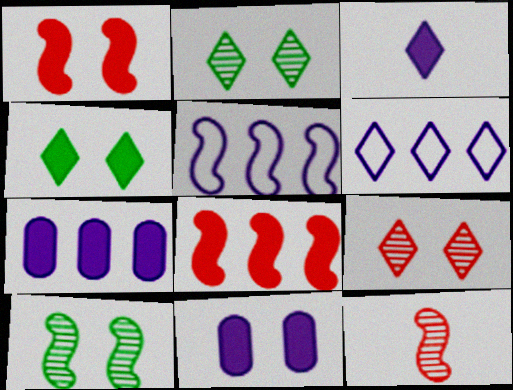[[1, 4, 11]]